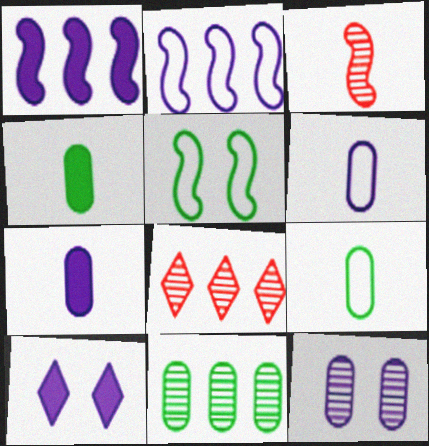[[1, 3, 5], 
[1, 7, 10], 
[5, 7, 8]]